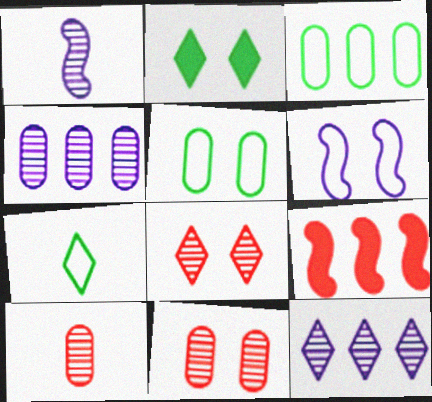[[2, 6, 11], 
[3, 9, 12]]